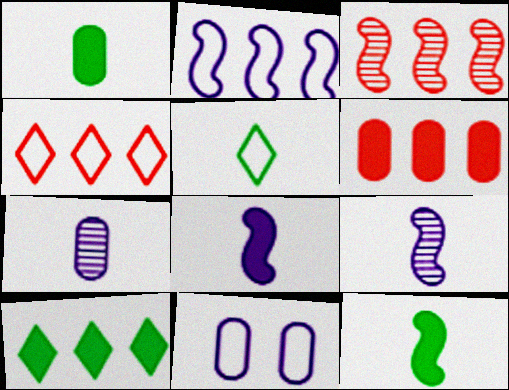[[3, 4, 6]]